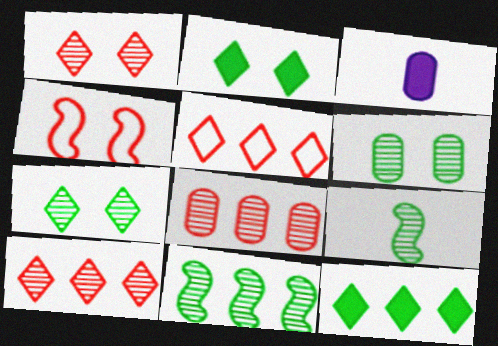[]